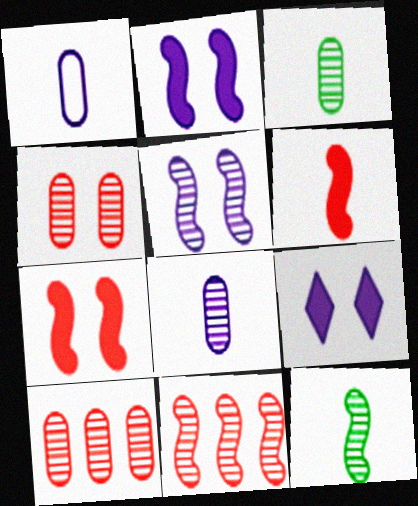[[5, 11, 12]]